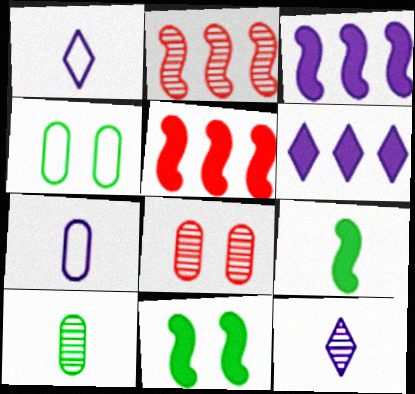[[4, 5, 12]]